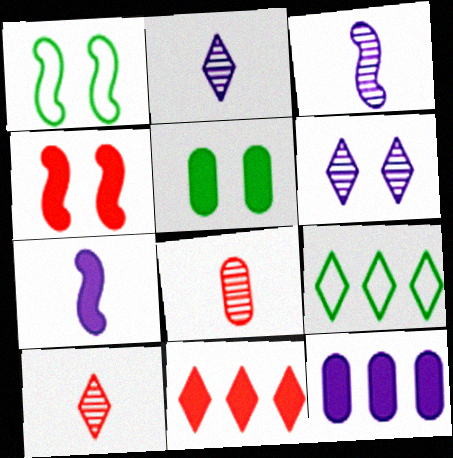[[1, 10, 12], 
[5, 7, 11]]